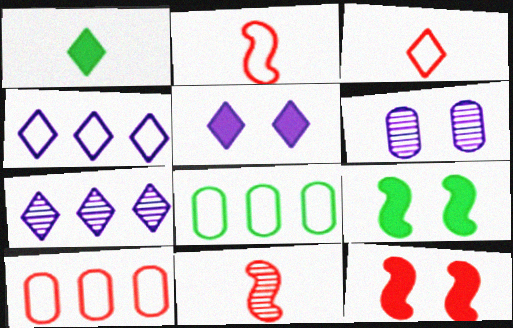[[5, 8, 11]]